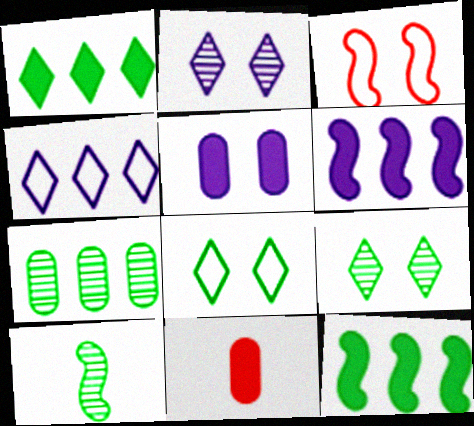[[3, 5, 9], 
[3, 6, 10], 
[7, 9, 10]]